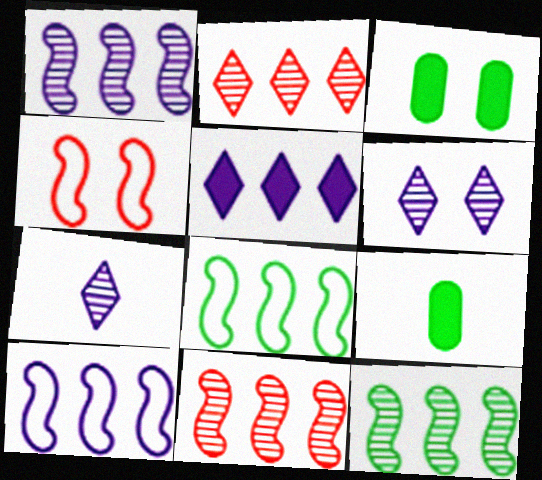[[1, 11, 12], 
[3, 4, 6]]